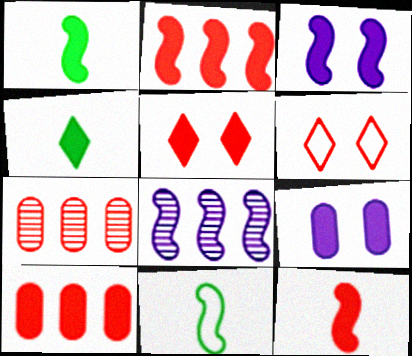[[1, 2, 3], 
[2, 4, 9], 
[3, 4, 10], 
[5, 10, 12], 
[6, 7, 12]]